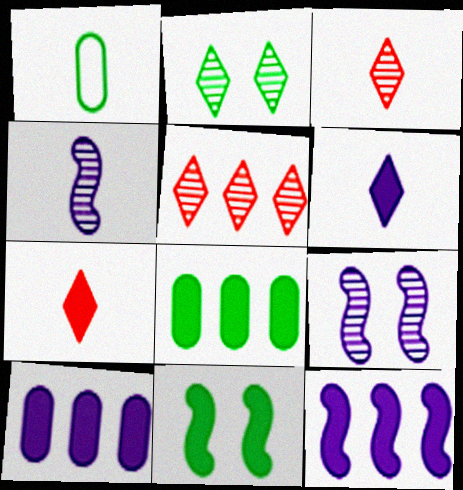[[1, 4, 7], 
[7, 10, 11]]